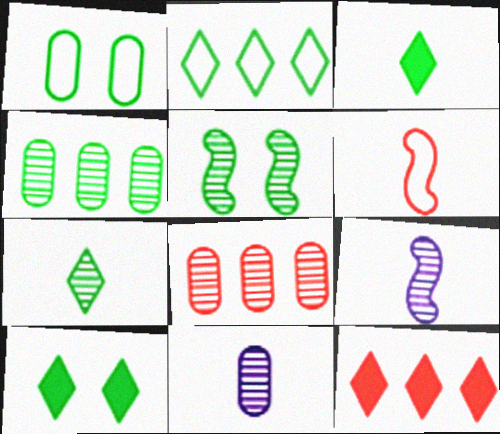[[1, 5, 10], 
[1, 9, 12], 
[2, 7, 10], 
[3, 6, 11], 
[4, 5, 7]]